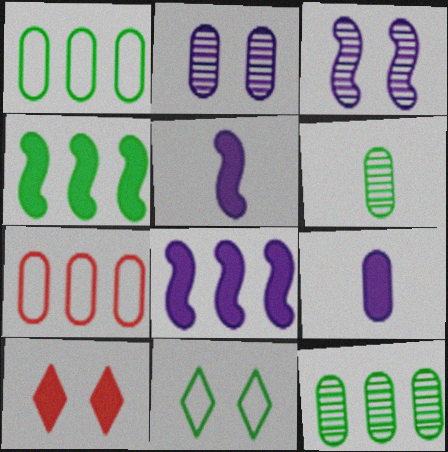[[4, 6, 11], 
[4, 9, 10]]